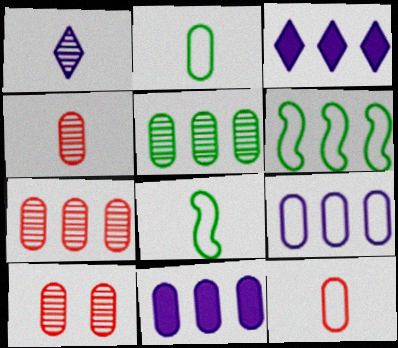[[2, 10, 11], 
[3, 6, 7], 
[3, 8, 10], 
[4, 7, 10]]